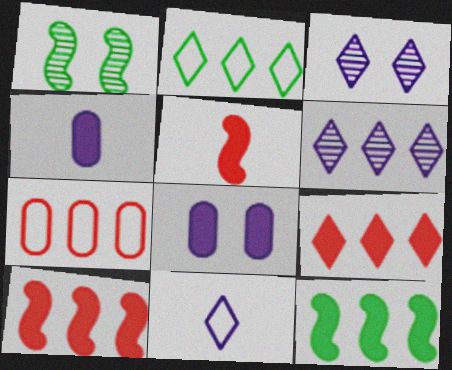[[2, 6, 9], 
[6, 7, 12]]